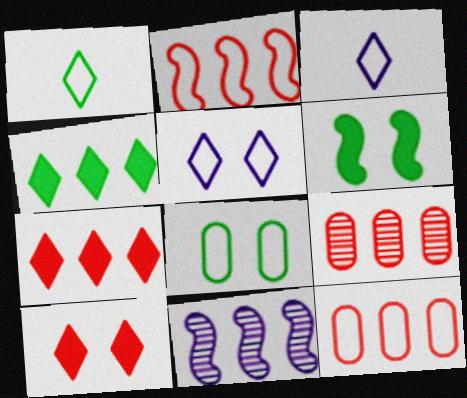[[2, 3, 8], 
[2, 7, 9], 
[3, 6, 9], 
[4, 11, 12]]